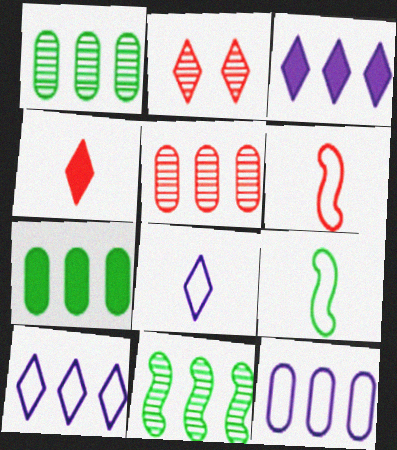[[5, 7, 12]]